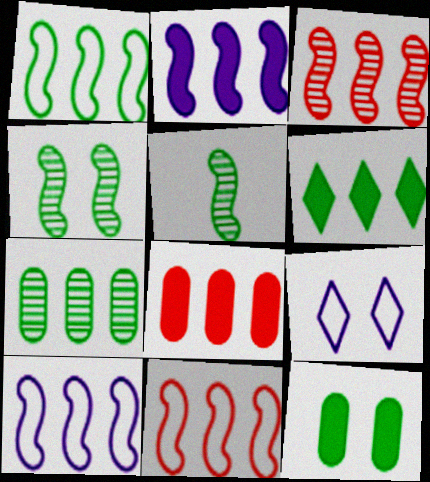[[1, 2, 3], 
[1, 6, 7], 
[1, 10, 11], 
[2, 6, 8], 
[5, 8, 9]]